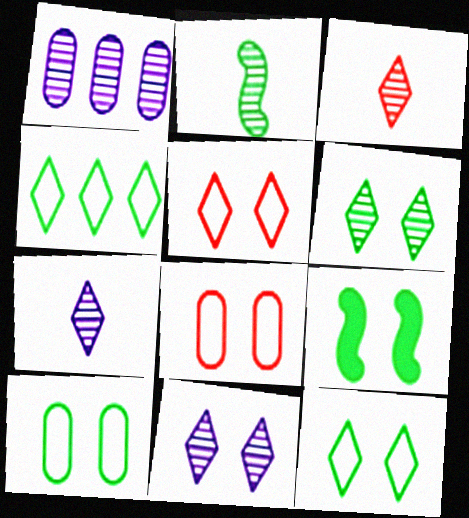[[6, 9, 10], 
[8, 9, 11]]